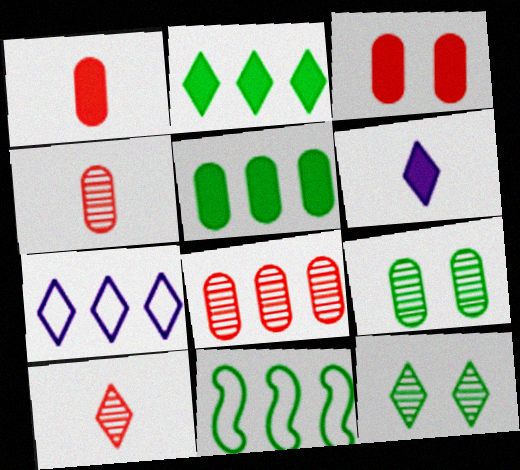[]